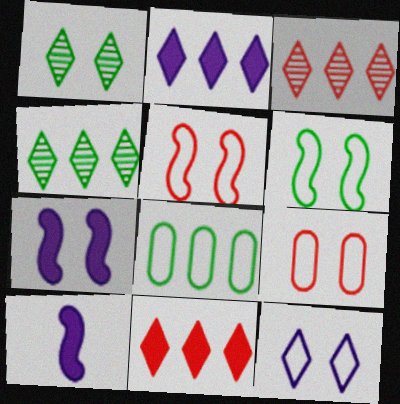[[1, 7, 9], 
[4, 9, 10], 
[6, 9, 12]]